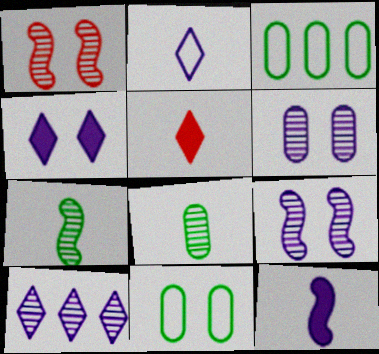[[1, 4, 11], 
[1, 8, 10], 
[2, 4, 10], 
[3, 5, 9]]